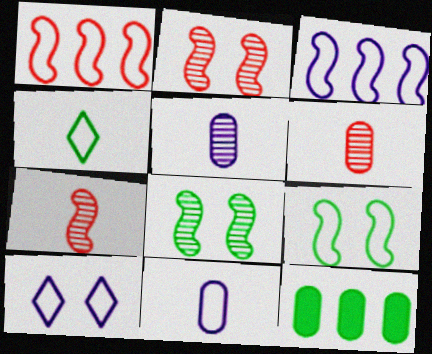[[3, 10, 11], 
[4, 8, 12], 
[7, 10, 12]]